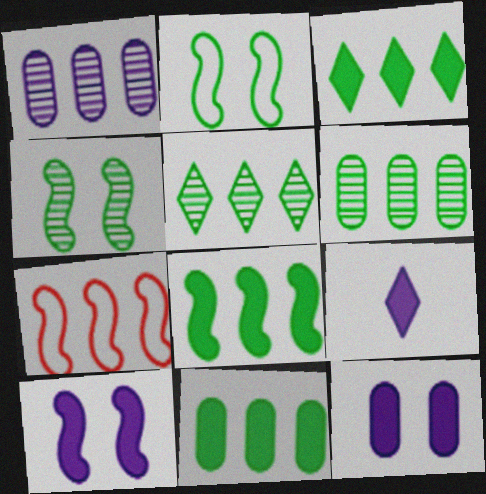[[1, 3, 7], 
[3, 8, 11]]